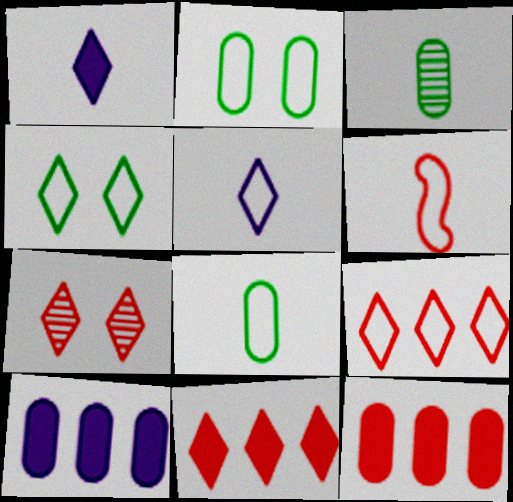[[1, 3, 6], 
[4, 5, 9], 
[5, 6, 8], 
[6, 7, 12]]